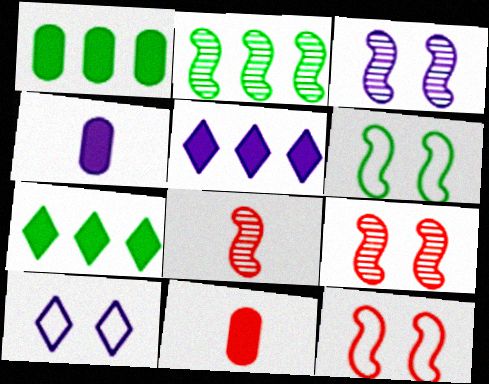[[1, 8, 10], 
[2, 3, 8], 
[2, 10, 11]]